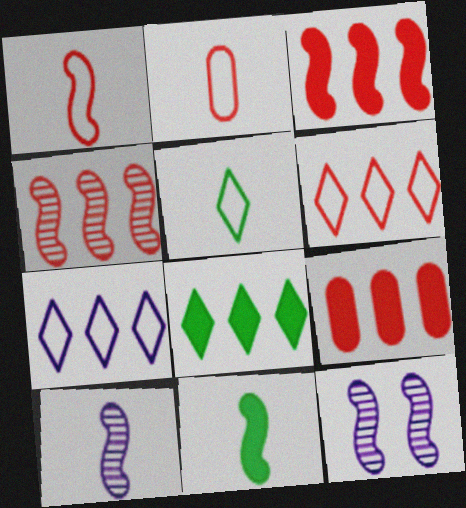[[1, 10, 11], 
[2, 8, 12], 
[4, 6, 9], 
[5, 9, 12]]